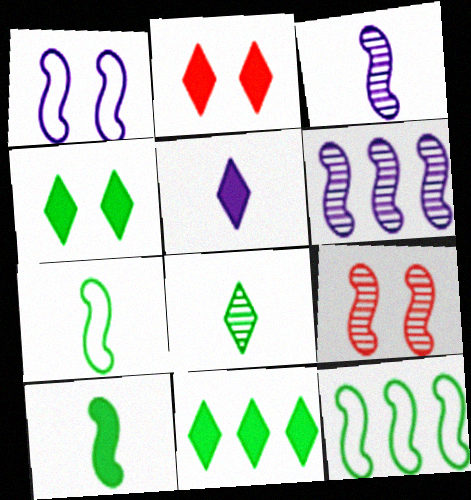[[2, 5, 11]]